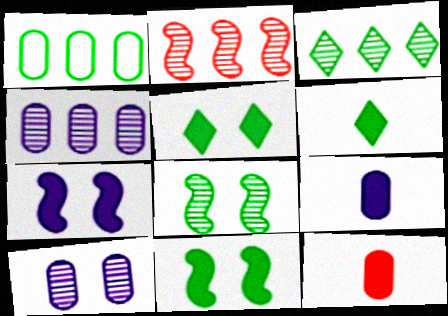[[1, 6, 8], 
[1, 10, 12], 
[2, 3, 4]]